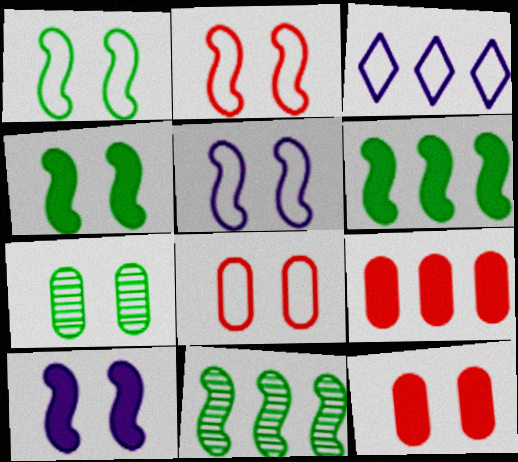[[1, 2, 5], 
[3, 9, 11]]